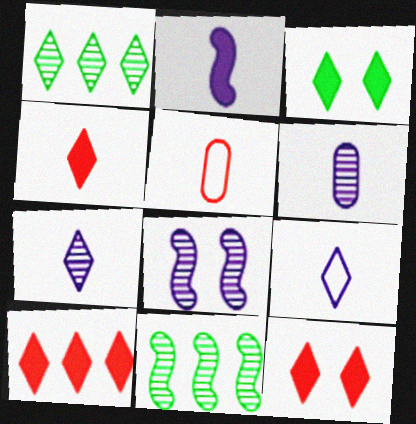[[1, 9, 12], 
[2, 6, 9], 
[4, 10, 12]]